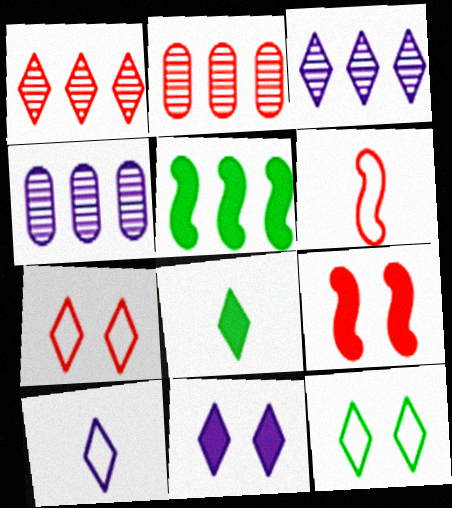[[3, 7, 8], 
[3, 10, 11]]